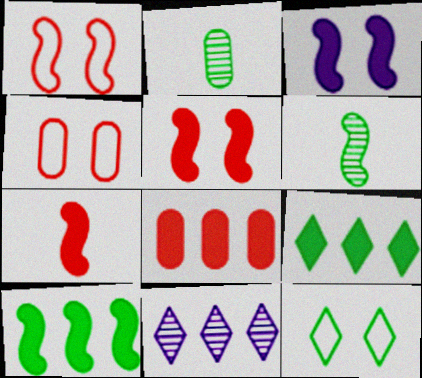[[2, 10, 12], 
[3, 7, 10]]